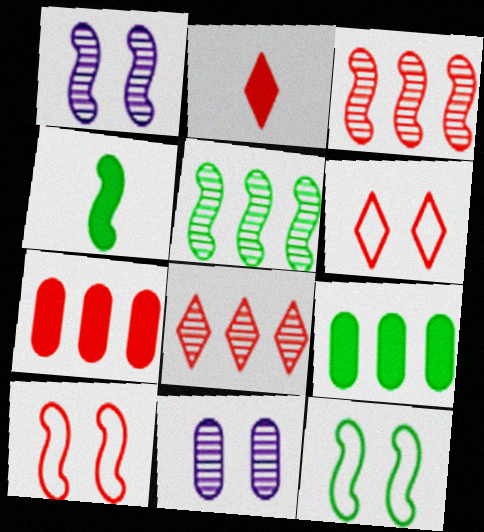[[2, 6, 8], 
[4, 5, 12]]